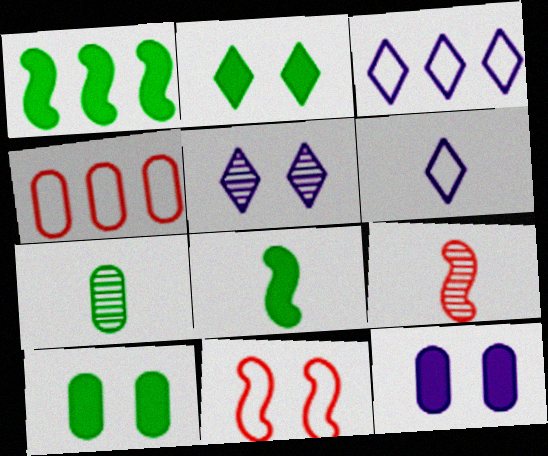[[3, 9, 10], 
[4, 5, 8], 
[4, 7, 12], 
[5, 10, 11]]